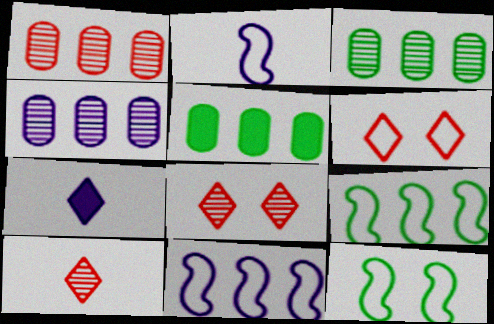[[1, 3, 4], 
[1, 7, 12], 
[2, 5, 8]]